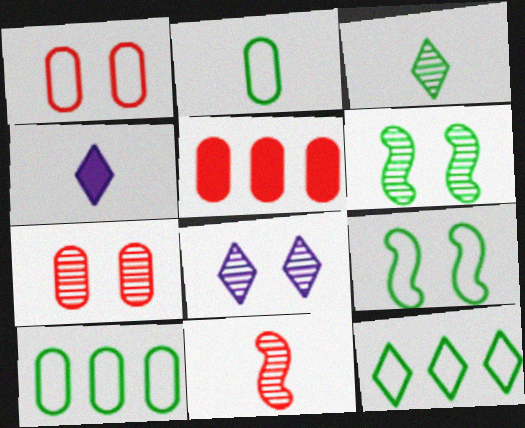[[2, 4, 11], 
[2, 9, 12], 
[6, 7, 8]]